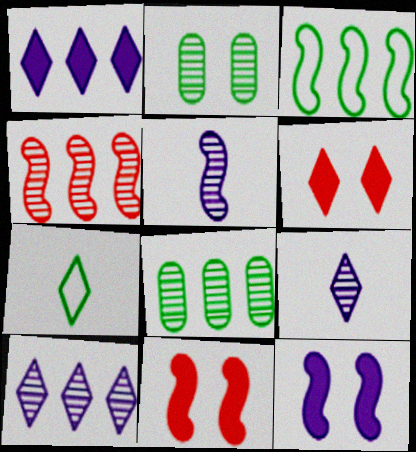[[2, 4, 9], 
[3, 5, 11], 
[4, 8, 10], 
[6, 7, 10]]